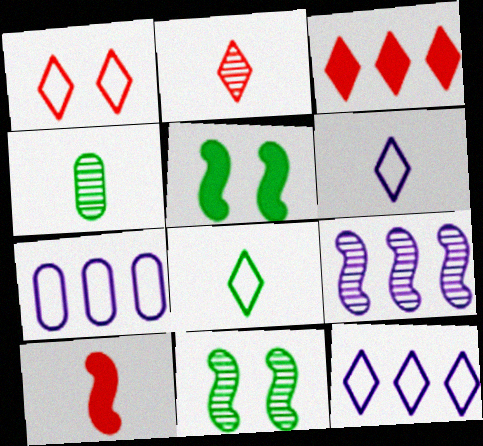[[1, 2, 3], 
[1, 8, 12], 
[2, 5, 7], 
[4, 6, 10]]